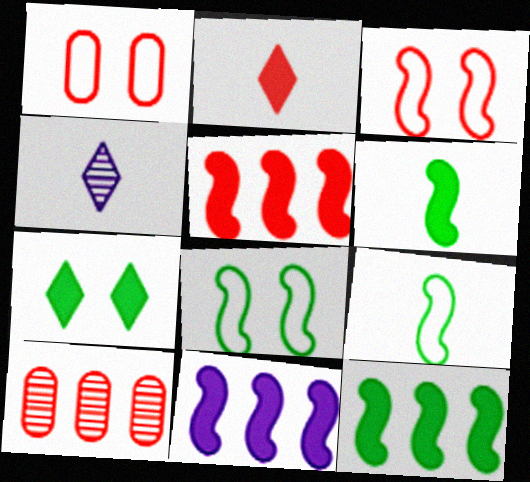[[1, 4, 12], 
[2, 3, 10], 
[5, 11, 12]]